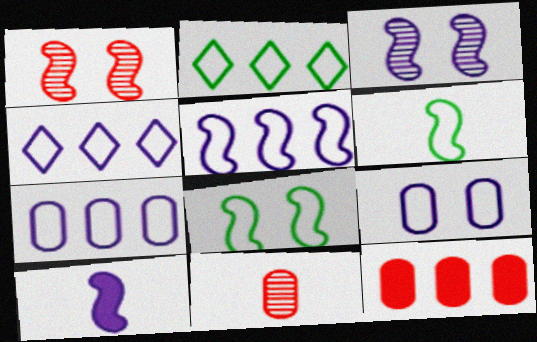[[3, 5, 10], 
[4, 5, 7]]